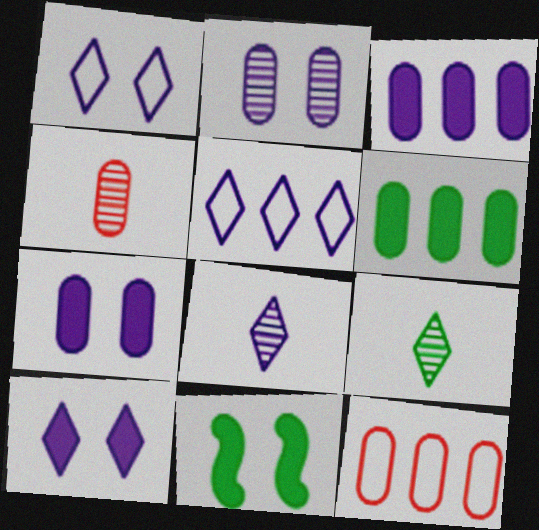[[4, 5, 11], 
[5, 8, 10], 
[8, 11, 12]]